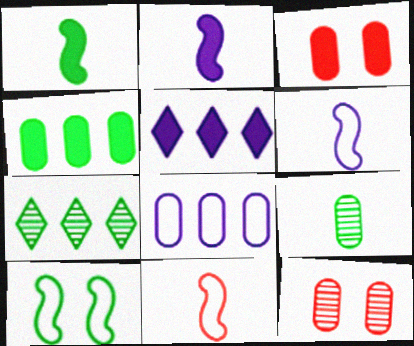[[1, 3, 5], 
[3, 6, 7], 
[3, 8, 9]]